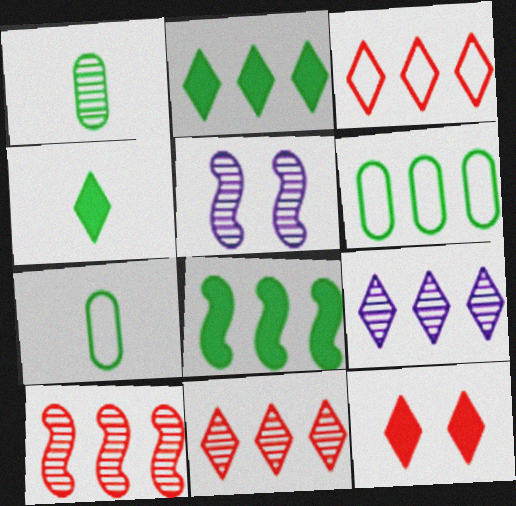[[1, 5, 11], 
[2, 3, 9]]